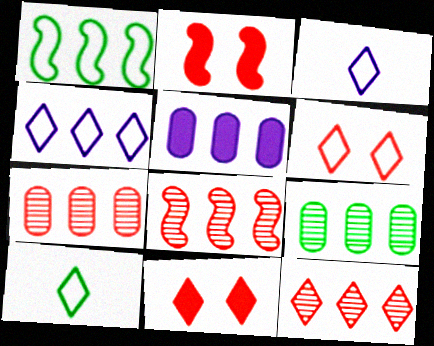[[1, 5, 12], 
[2, 3, 9], 
[4, 6, 10], 
[7, 8, 12]]